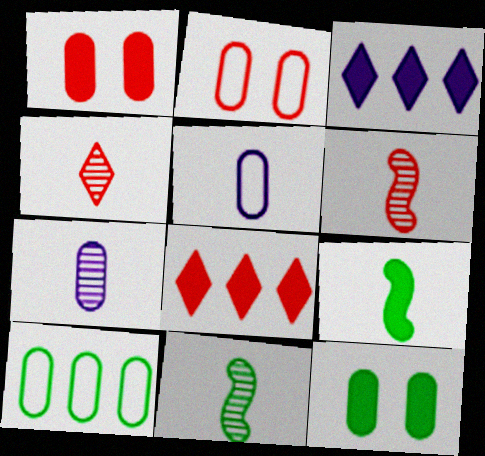[[1, 3, 9], 
[1, 7, 10], 
[2, 3, 11], 
[2, 5, 10], 
[2, 6, 8], 
[4, 5, 9], 
[4, 7, 11]]